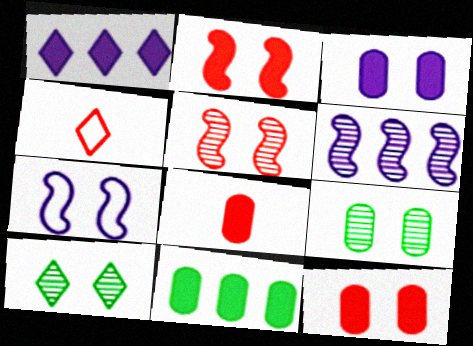[[1, 4, 10], 
[3, 8, 11], 
[7, 10, 12]]